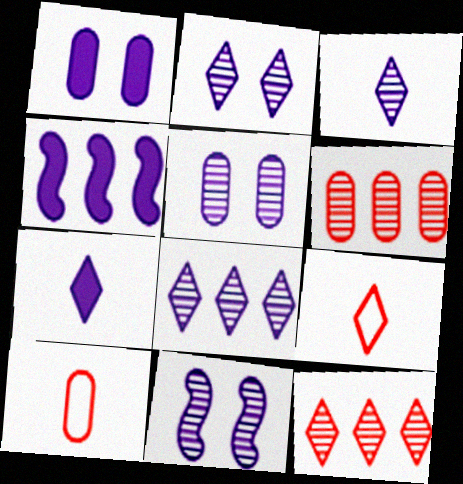[[1, 4, 7], 
[2, 3, 8], 
[2, 5, 11]]